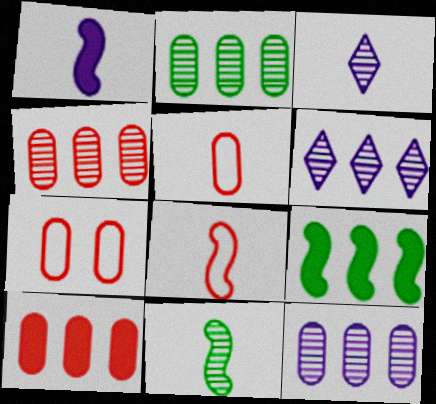[[1, 8, 11], 
[2, 4, 12], 
[3, 7, 9]]